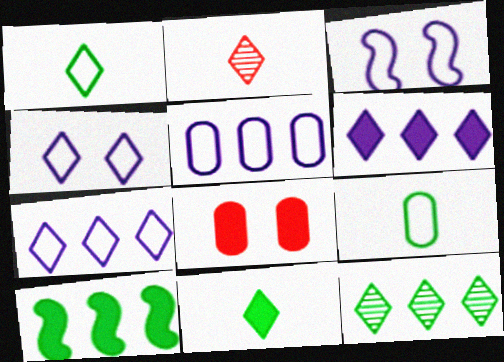[]